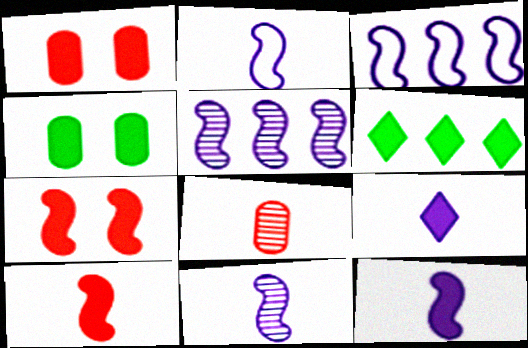[[1, 6, 12], 
[2, 11, 12]]